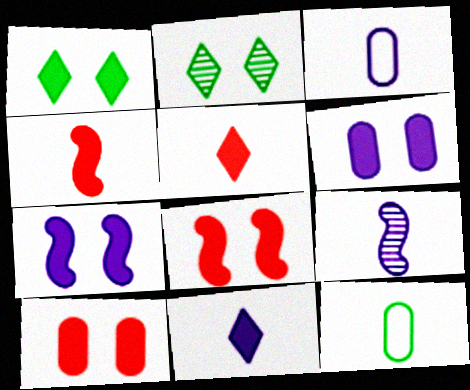[[1, 6, 8], 
[1, 7, 10], 
[3, 9, 11], 
[5, 9, 12]]